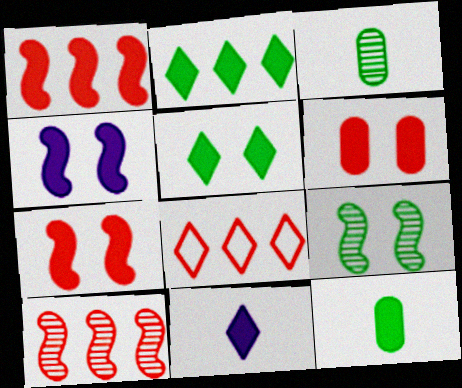[[3, 4, 8], 
[4, 5, 6]]